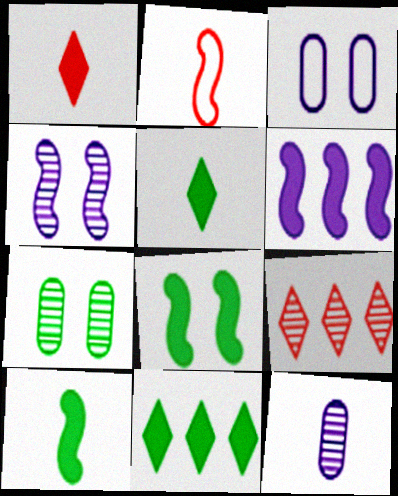[[2, 5, 12], 
[3, 9, 10]]